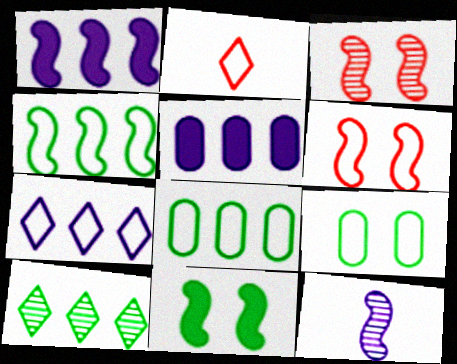[]